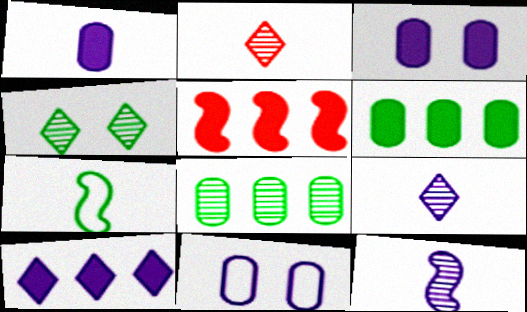[[1, 2, 7], 
[4, 6, 7], 
[5, 6, 10], 
[10, 11, 12]]